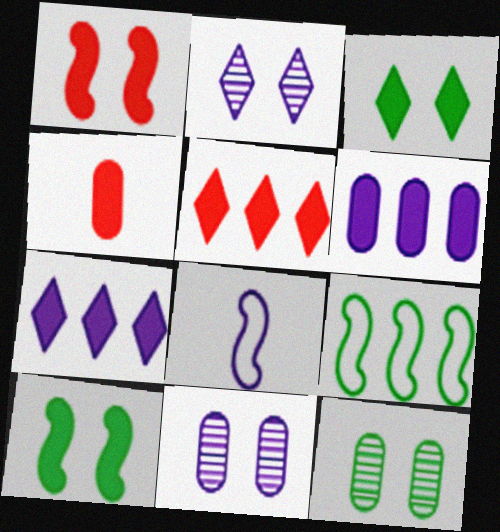[[1, 4, 5], 
[2, 4, 9], 
[2, 6, 8], 
[4, 7, 10], 
[5, 8, 12], 
[7, 8, 11]]